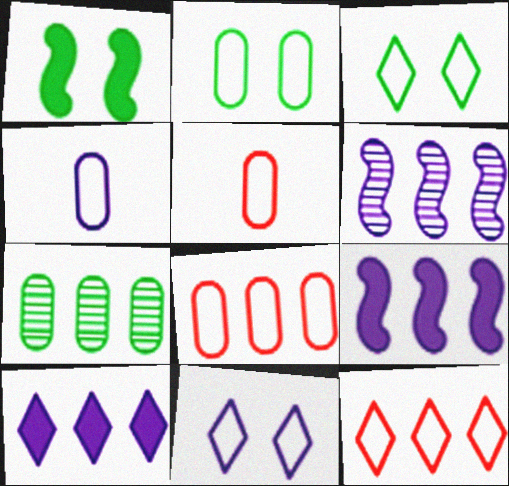[[2, 4, 8], 
[7, 9, 12]]